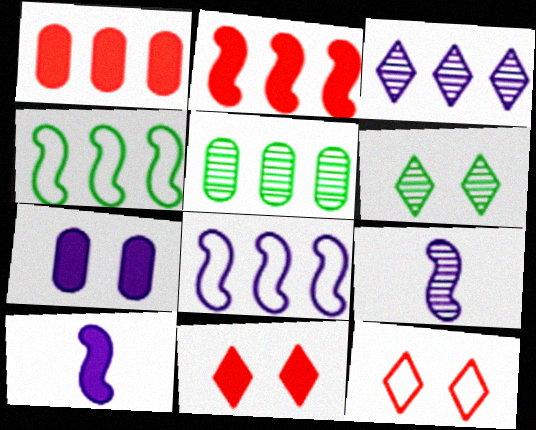[[1, 3, 4], 
[5, 10, 12]]